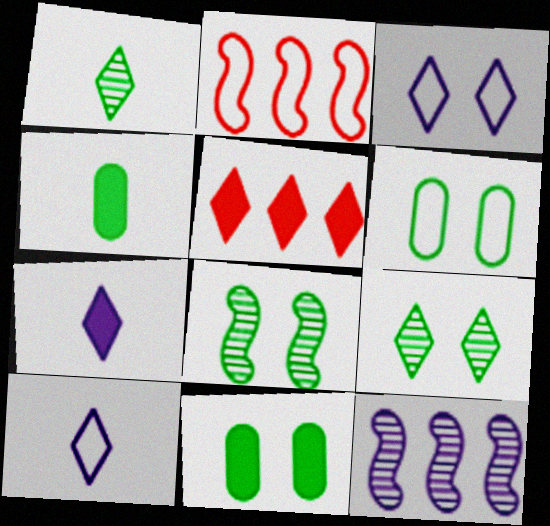[[1, 3, 5], 
[2, 6, 10], 
[5, 9, 10]]